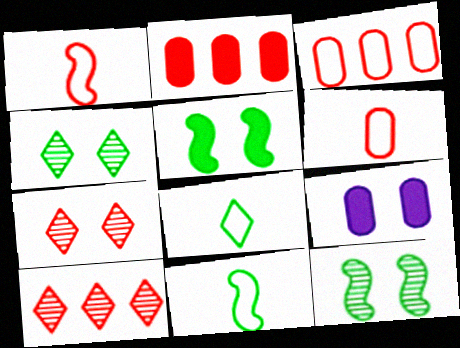[[1, 2, 7], 
[9, 10, 11]]